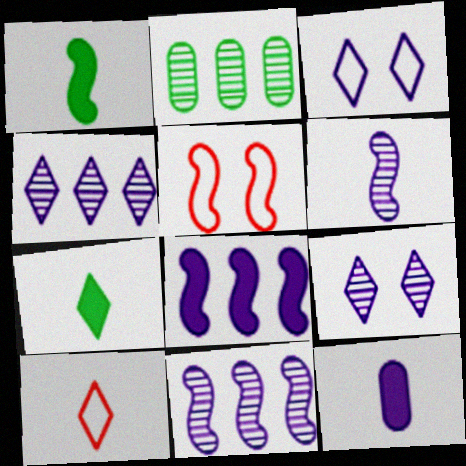[[1, 5, 11], 
[3, 11, 12]]